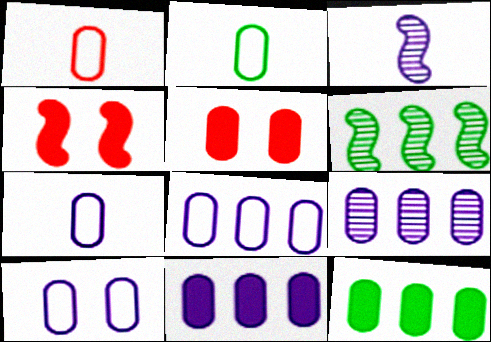[[1, 2, 7], 
[2, 5, 9], 
[7, 8, 10], 
[8, 9, 11]]